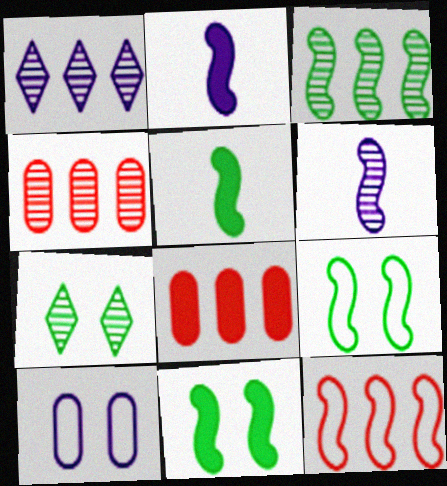[[1, 2, 10], 
[1, 3, 4], 
[3, 5, 9], 
[4, 6, 7], 
[6, 11, 12]]